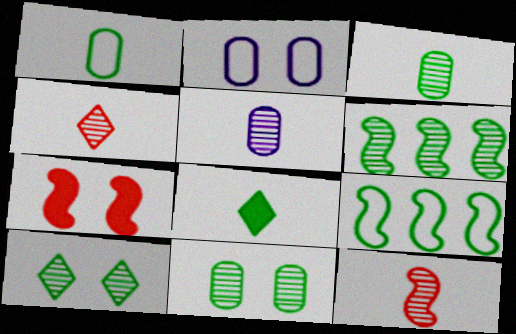[[2, 7, 10], 
[3, 6, 10], 
[8, 9, 11]]